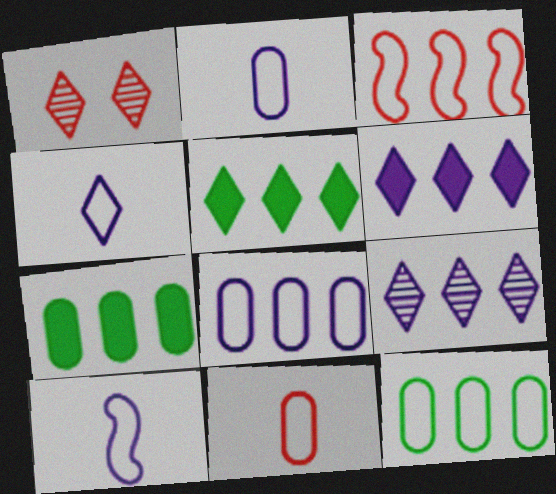[[1, 4, 5], 
[1, 7, 10], 
[2, 4, 10], 
[3, 7, 9]]